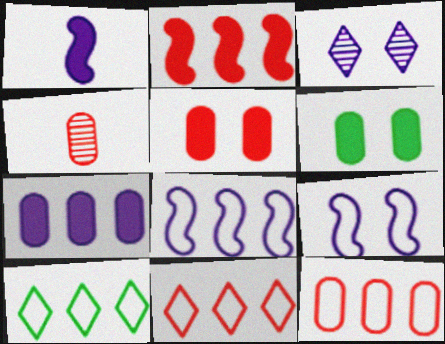[[4, 5, 12], 
[8, 10, 12]]